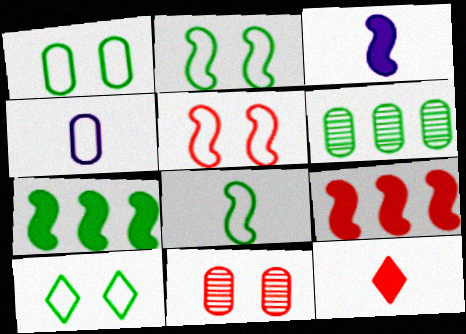[[1, 2, 10]]